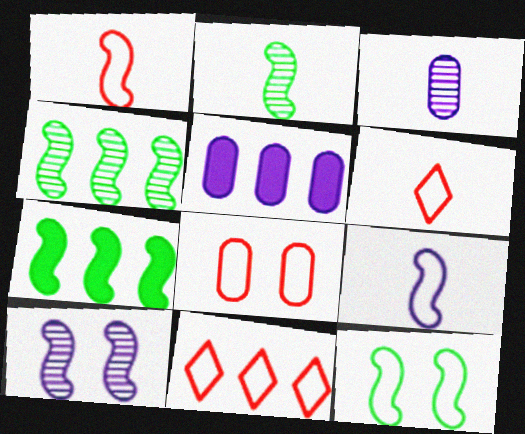[[1, 7, 10], 
[1, 8, 11], 
[2, 7, 12], 
[4, 5, 11]]